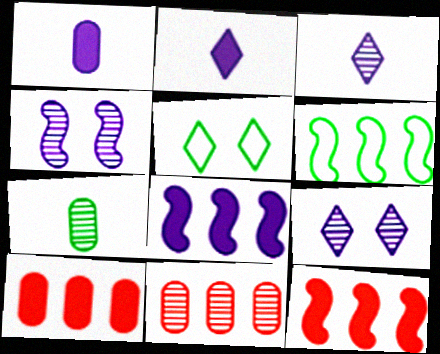[]